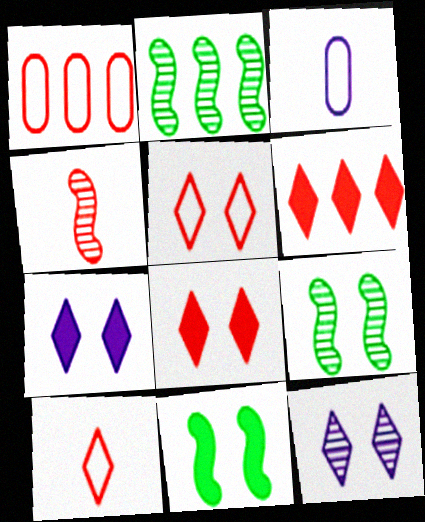[[1, 4, 8], 
[2, 3, 8], 
[3, 6, 9]]